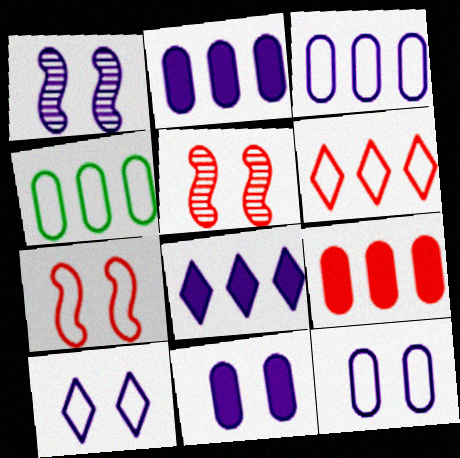[[1, 10, 11]]